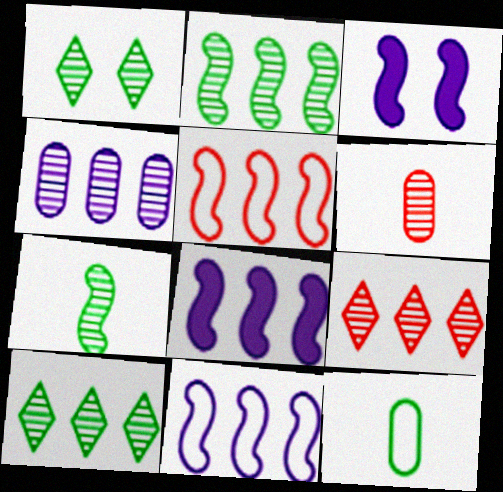[[2, 4, 9], 
[2, 5, 8], 
[3, 5, 7], 
[3, 9, 12]]